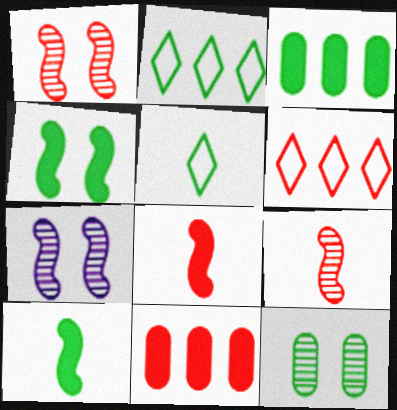[[2, 10, 12], 
[5, 7, 11]]